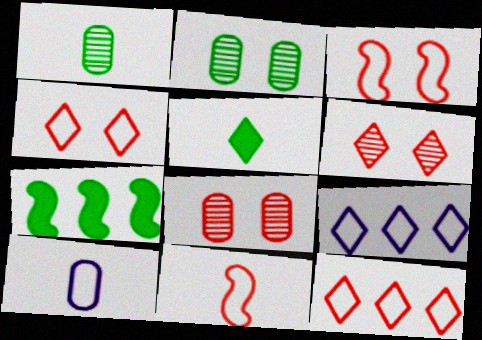[[5, 6, 9], 
[6, 7, 10]]